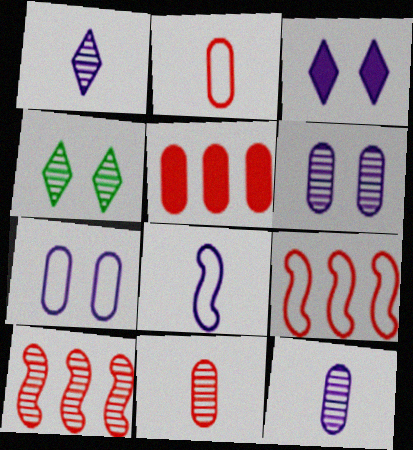[[4, 5, 8], 
[4, 10, 12]]